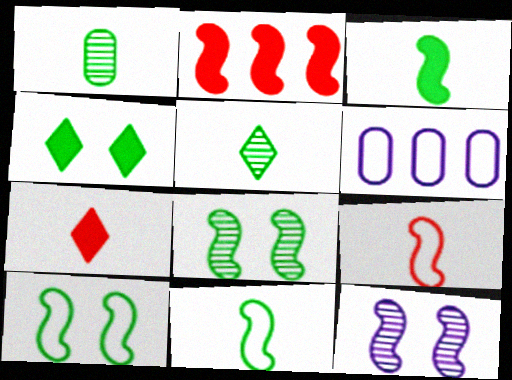[[2, 11, 12], 
[6, 7, 8]]